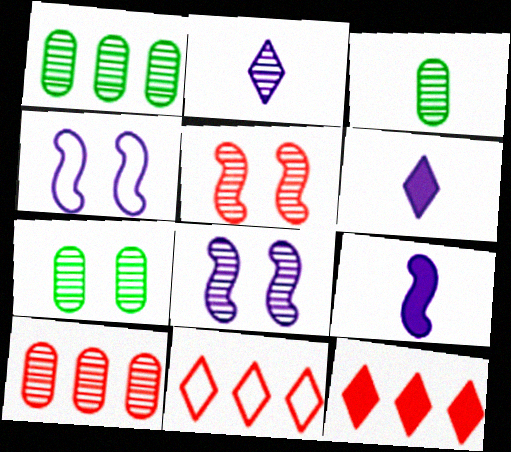[[1, 2, 5], 
[1, 3, 7], 
[3, 4, 12], 
[7, 9, 11]]